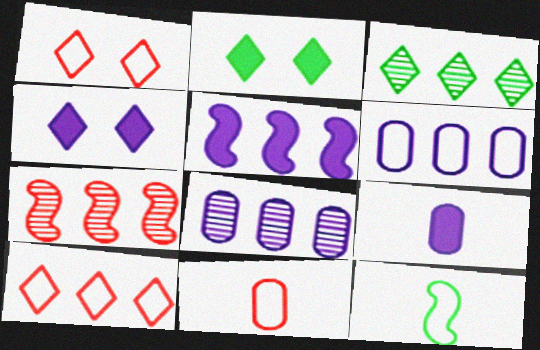[[1, 6, 12], 
[3, 7, 8], 
[4, 5, 9]]